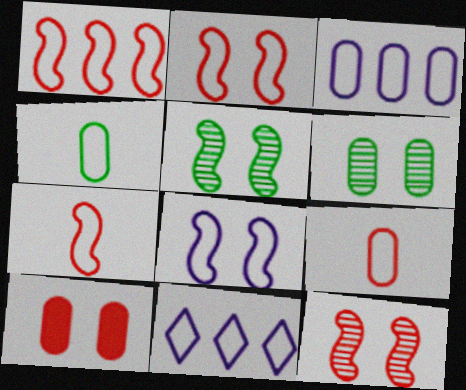[[1, 2, 7], 
[2, 4, 11]]